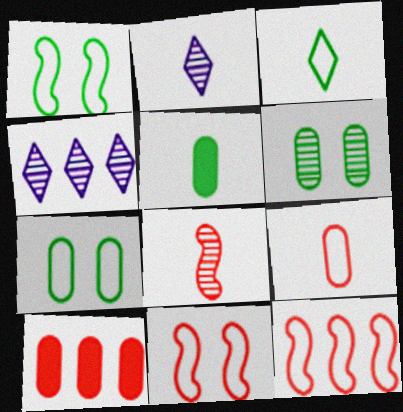[[1, 2, 10], 
[4, 5, 11], 
[4, 6, 8]]